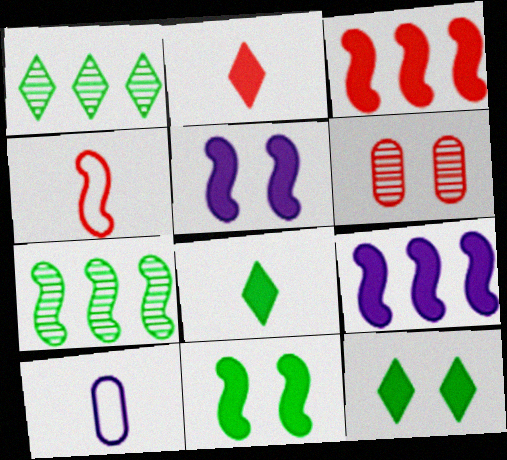[[4, 5, 7]]